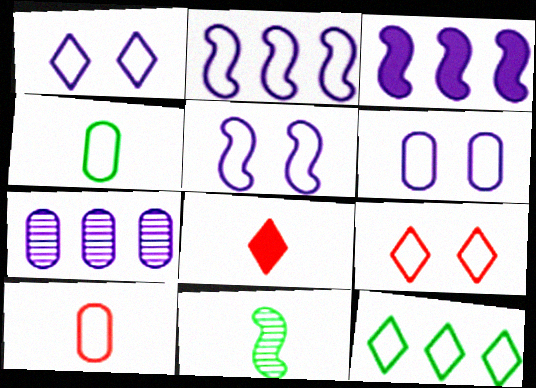[[1, 5, 6], 
[2, 4, 9], 
[5, 10, 12]]